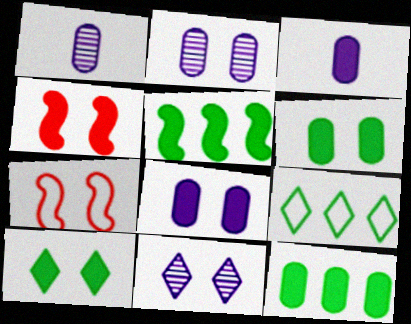[[1, 4, 9], 
[2, 7, 10], 
[4, 8, 10], 
[6, 7, 11]]